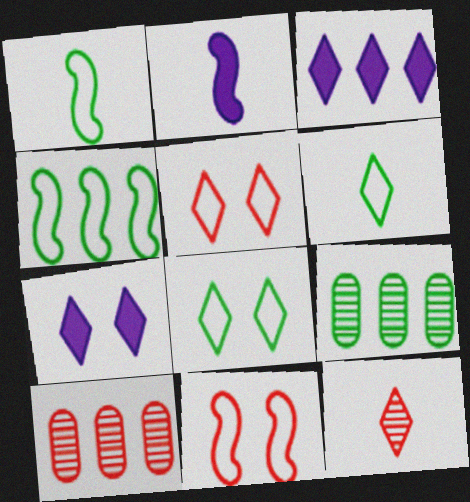[[1, 7, 10], 
[2, 5, 9], 
[2, 8, 10], 
[3, 4, 10], 
[3, 8, 12]]